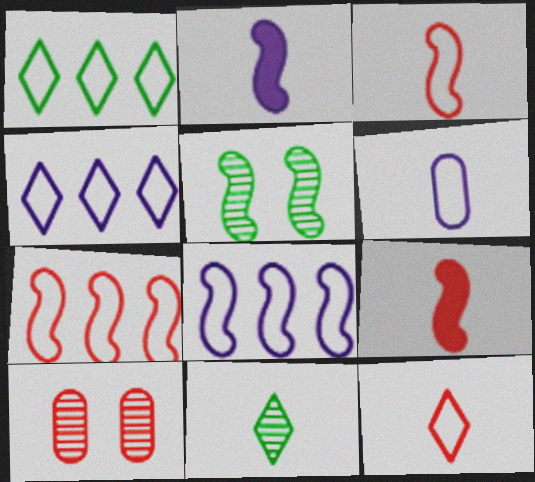[[1, 2, 10], 
[2, 5, 7], 
[5, 8, 9], 
[6, 9, 11]]